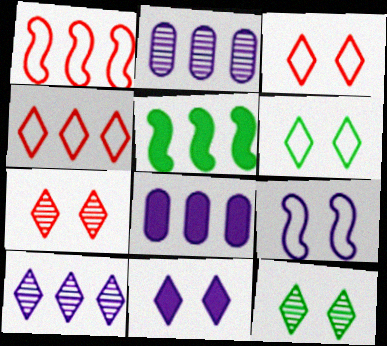[[2, 4, 5], 
[3, 11, 12], 
[6, 7, 11]]